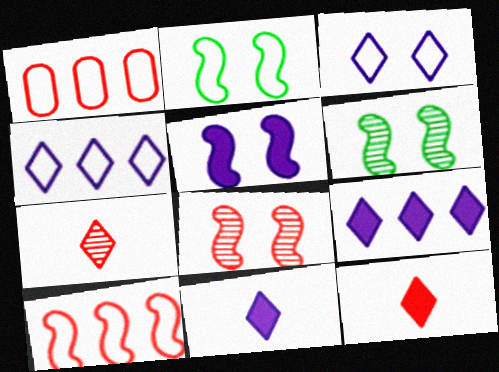[[1, 6, 11], 
[1, 8, 12], 
[2, 5, 8]]